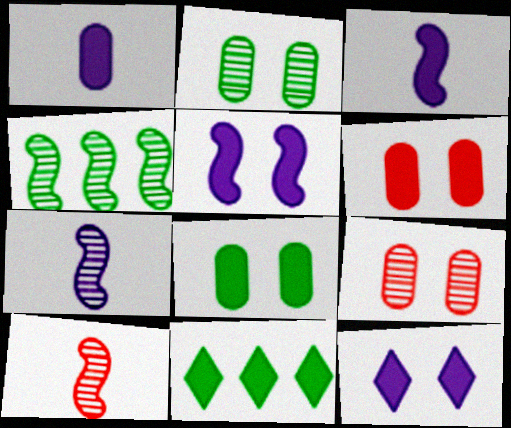[[3, 6, 11]]